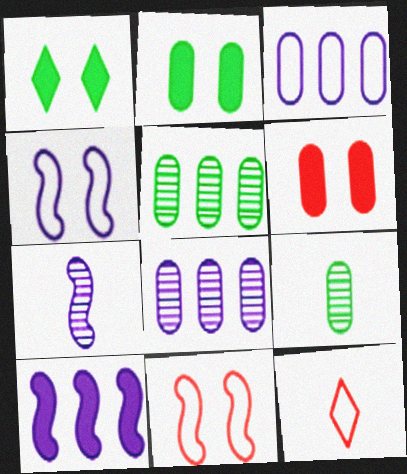[[3, 6, 9], 
[4, 7, 10]]